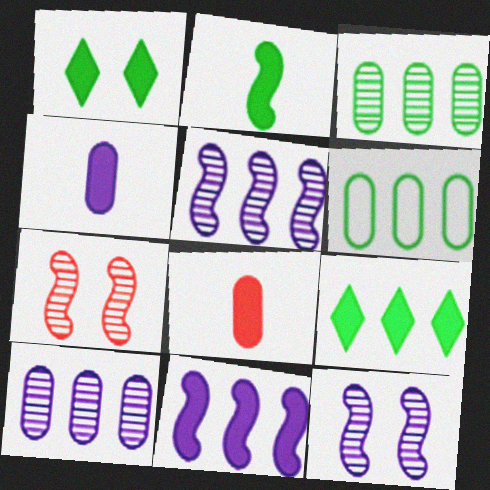[[1, 8, 11]]